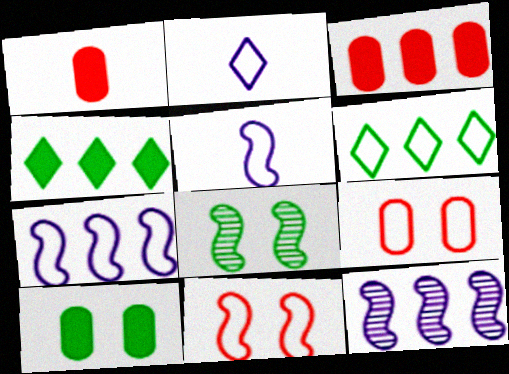[[2, 3, 8], 
[3, 6, 12], 
[5, 6, 9]]